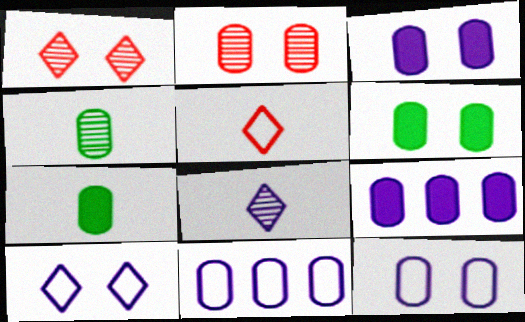[[2, 6, 12], 
[2, 7, 11]]